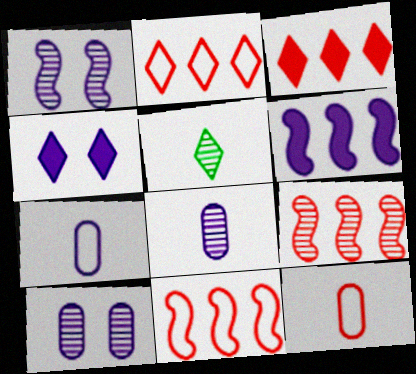[[2, 4, 5], 
[5, 9, 10]]